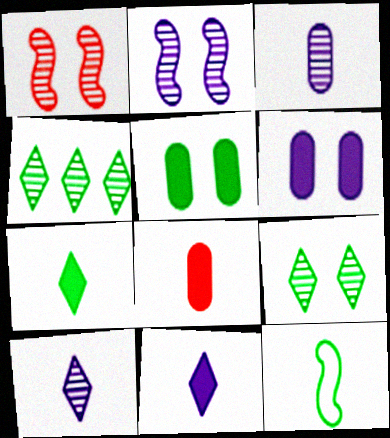[[1, 3, 4], 
[4, 5, 12], 
[8, 10, 12]]